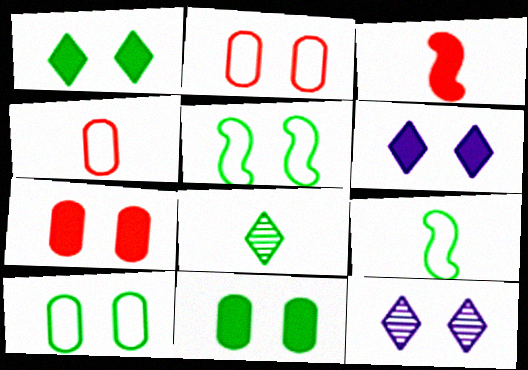[[5, 7, 12]]